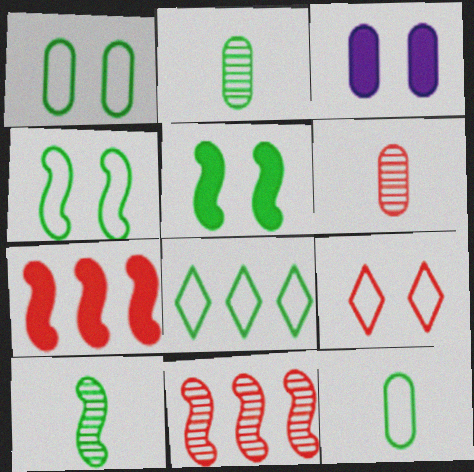[[2, 5, 8], 
[4, 8, 12], 
[6, 7, 9]]